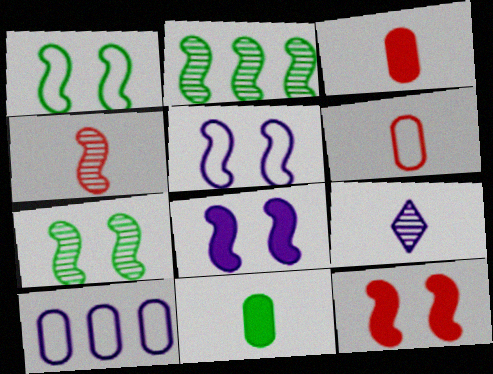[[5, 7, 12], 
[8, 9, 10]]